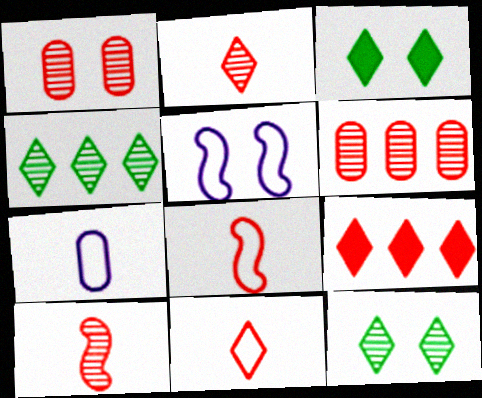[[1, 3, 5], 
[1, 8, 9]]